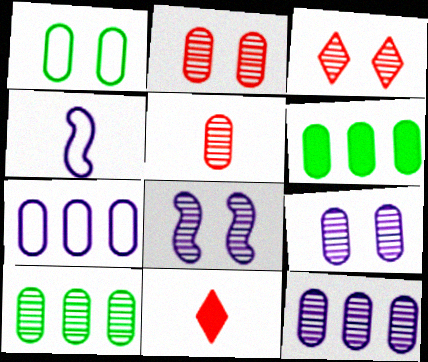[[3, 4, 6], 
[5, 9, 10]]